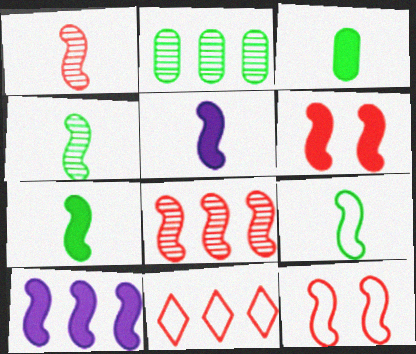[[1, 5, 9], 
[2, 10, 11], 
[4, 7, 9], 
[4, 10, 12], 
[6, 7, 10]]